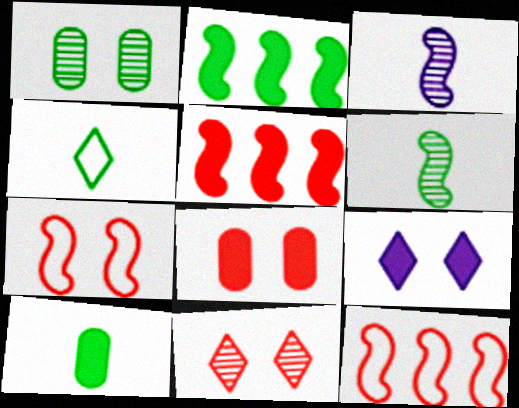[[1, 2, 4], 
[1, 7, 9], 
[2, 3, 7], 
[4, 6, 10], 
[5, 9, 10], 
[7, 8, 11]]